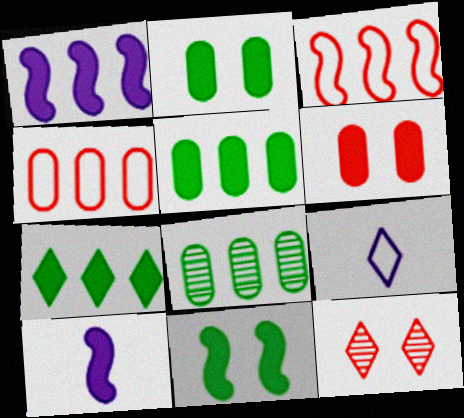[[6, 7, 10], 
[7, 9, 12]]